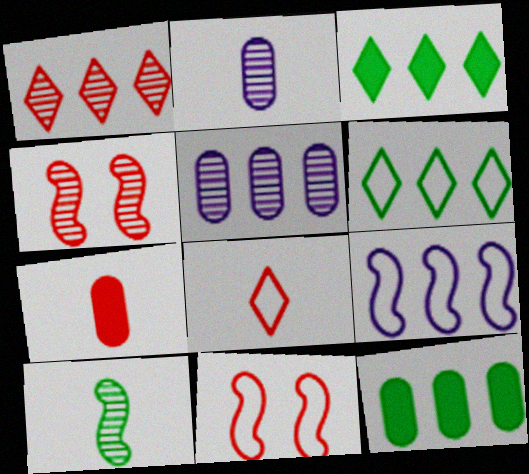[[1, 7, 11], 
[1, 9, 12], 
[2, 3, 11]]